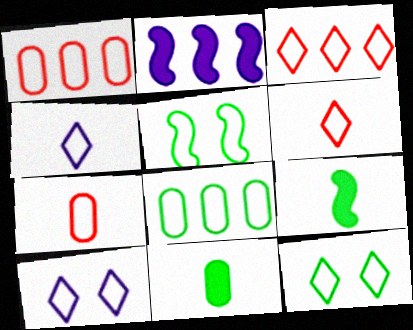[[1, 4, 5], 
[3, 4, 12]]